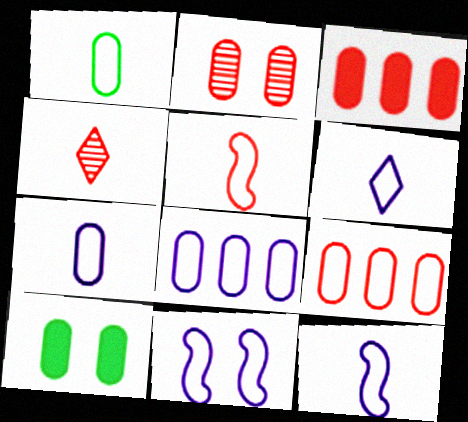[[1, 5, 6], 
[6, 7, 12], 
[6, 8, 11]]